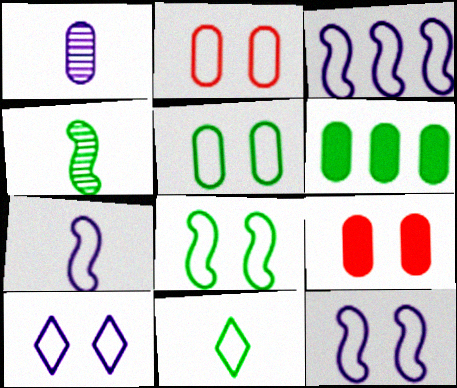[[1, 2, 6], 
[2, 3, 11], 
[2, 8, 10], 
[3, 7, 12]]